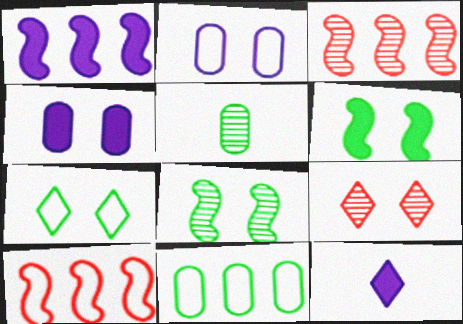[[1, 4, 12], 
[2, 6, 9]]